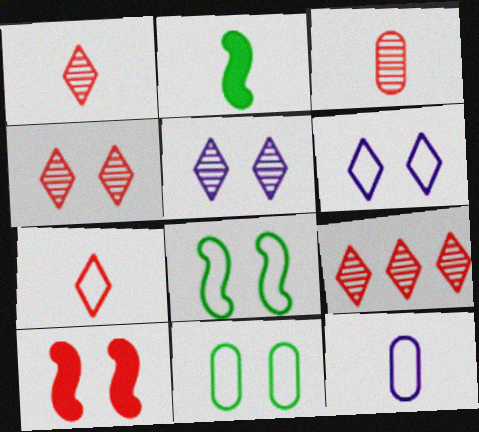[[1, 2, 12], 
[1, 4, 9], 
[5, 10, 11]]